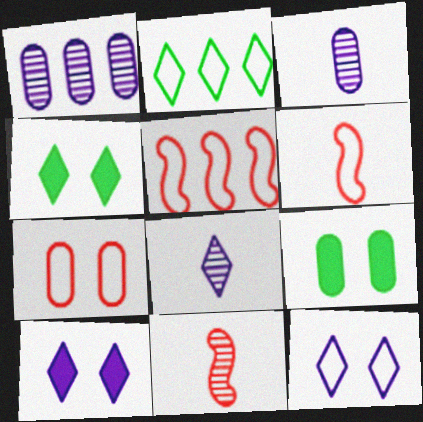[[1, 4, 6], 
[3, 4, 5], 
[5, 8, 9]]